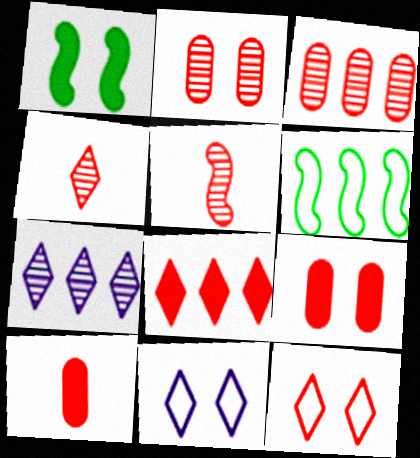[[1, 2, 11], 
[4, 8, 12]]